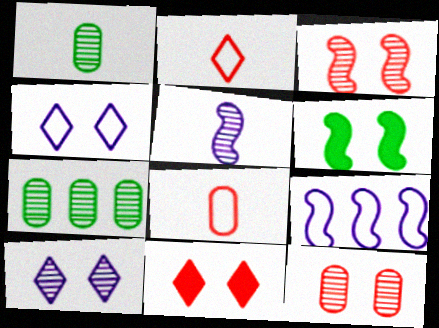[[1, 9, 11], 
[4, 6, 12]]